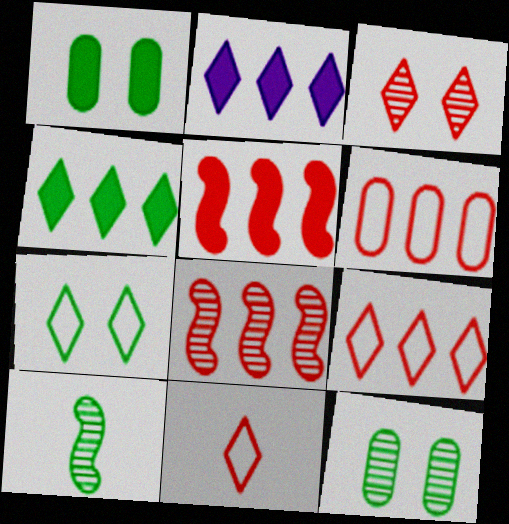[]